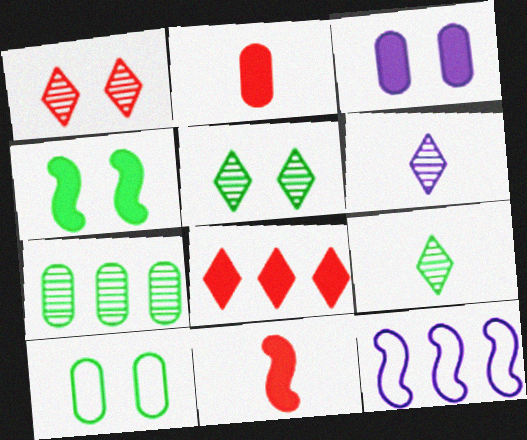[[2, 5, 12], 
[3, 6, 12], 
[4, 5, 10], 
[7, 8, 12]]